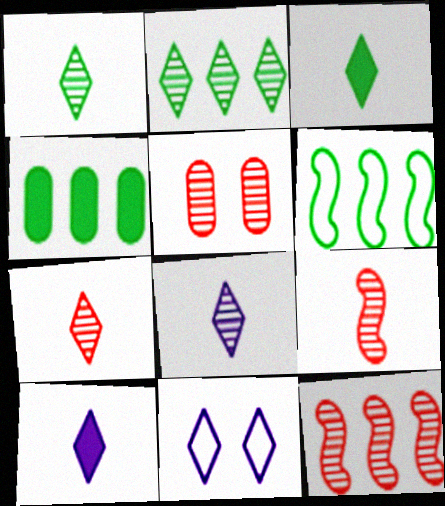[[1, 7, 8], 
[2, 4, 6], 
[4, 9, 11], 
[5, 6, 10], 
[5, 7, 12]]